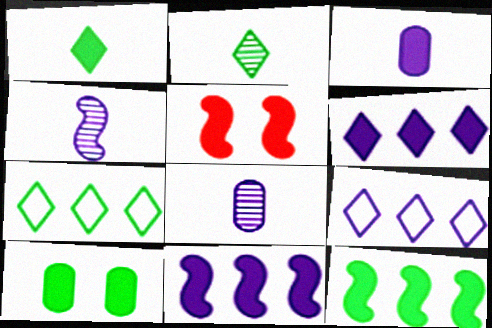[[1, 10, 12], 
[5, 7, 8]]